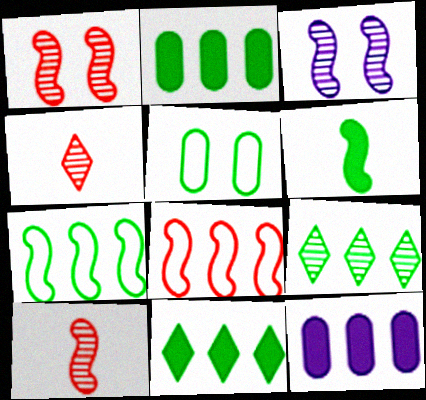[[2, 7, 9], 
[3, 6, 8], 
[5, 6, 9], 
[8, 9, 12]]